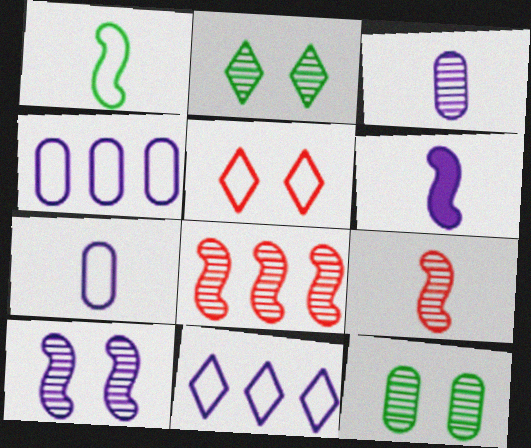[[1, 4, 5], 
[1, 6, 9], 
[2, 3, 8]]